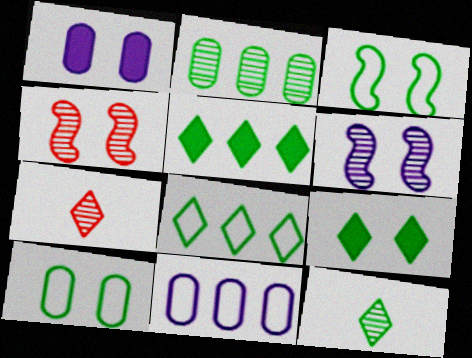[[2, 6, 7], 
[8, 9, 12]]